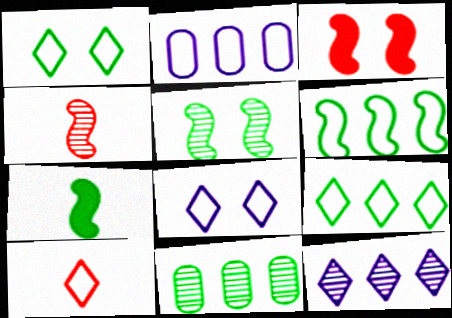[[1, 7, 11], 
[5, 6, 7], 
[8, 9, 10]]